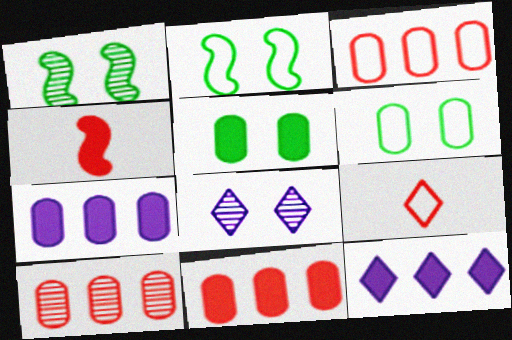[[1, 7, 9], 
[3, 10, 11], 
[4, 5, 12]]